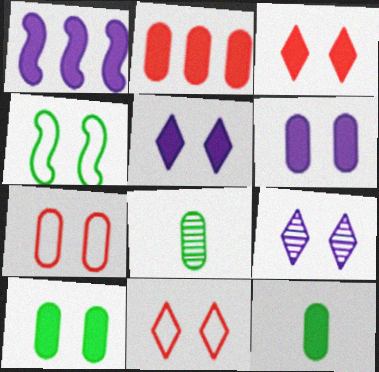[[1, 3, 12], 
[1, 8, 11], 
[2, 6, 12]]